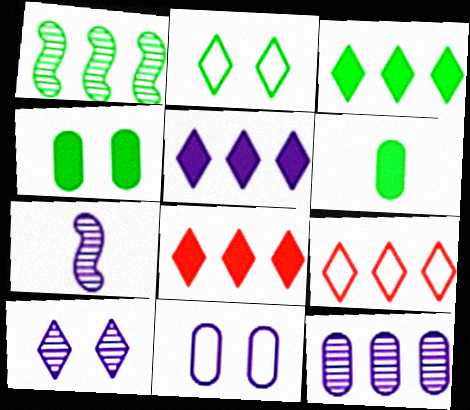[[1, 2, 6], 
[3, 5, 8], 
[4, 7, 9], 
[5, 7, 11], 
[7, 10, 12]]